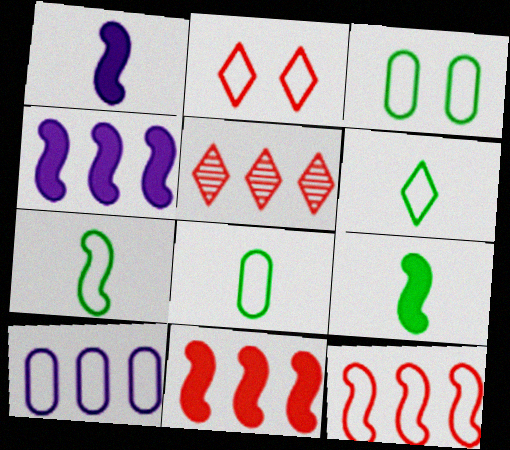[[1, 3, 5], 
[2, 7, 10], 
[6, 7, 8]]